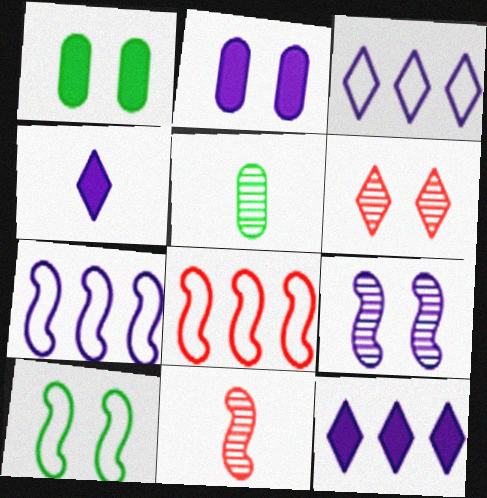[[1, 3, 11], 
[2, 6, 10]]